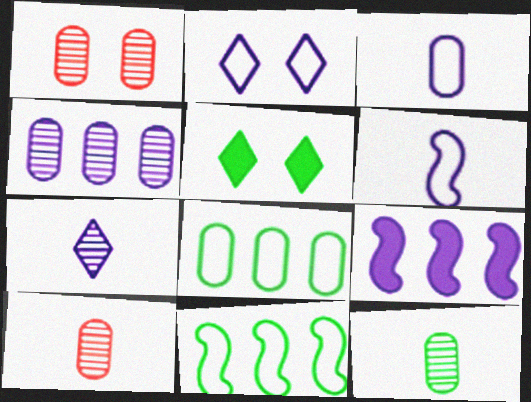[[1, 4, 12], 
[5, 11, 12]]